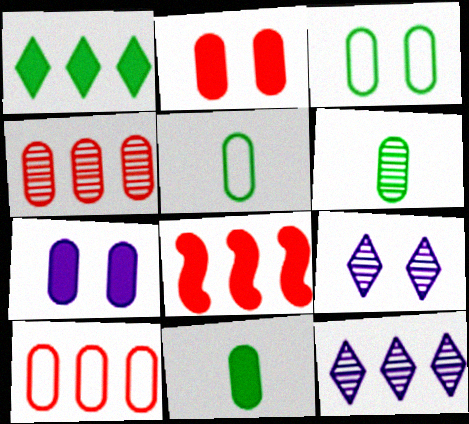[[4, 5, 7], 
[5, 6, 11], 
[5, 8, 9], 
[6, 7, 10]]